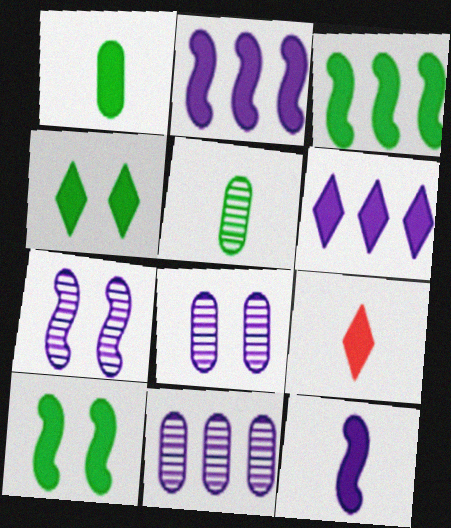[[1, 3, 4], 
[1, 9, 12], 
[4, 6, 9]]